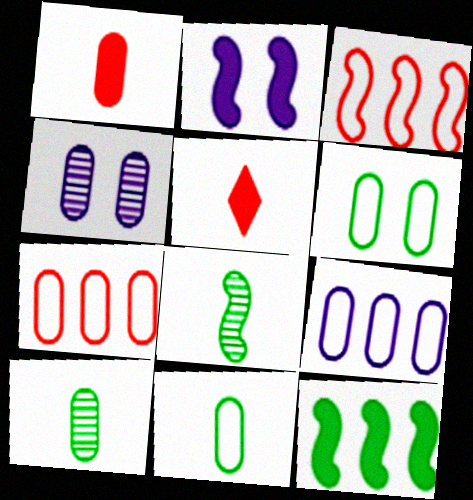[[2, 3, 8]]